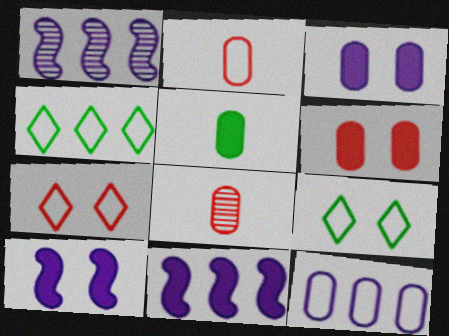[[1, 5, 7], 
[4, 8, 10], 
[8, 9, 11]]